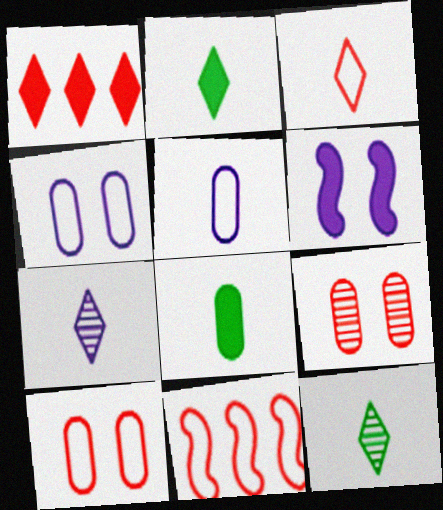[[1, 6, 8], 
[2, 3, 7], 
[3, 10, 11]]